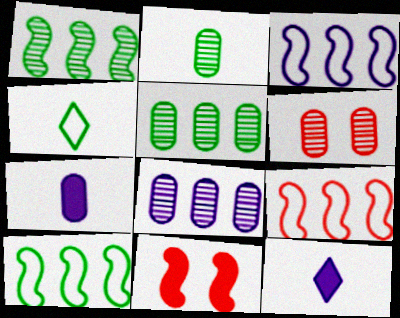[[2, 6, 8], 
[3, 9, 10], 
[4, 8, 11], 
[6, 10, 12]]